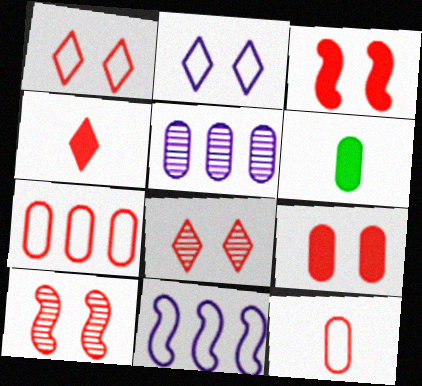[[1, 9, 10], 
[4, 7, 10], 
[6, 8, 11]]